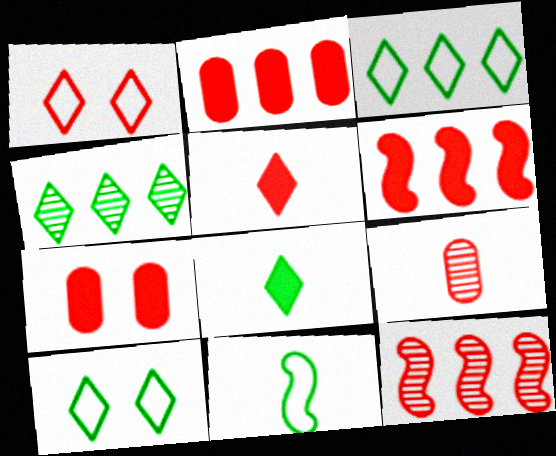[[1, 6, 9], 
[4, 8, 10], 
[5, 6, 7]]